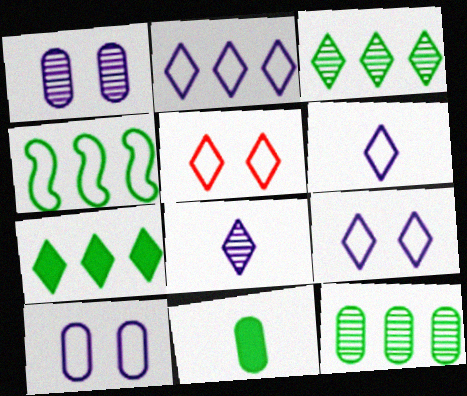[[2, 6, 9], 
[4, 7, 12], 
[5, 7, 8]]